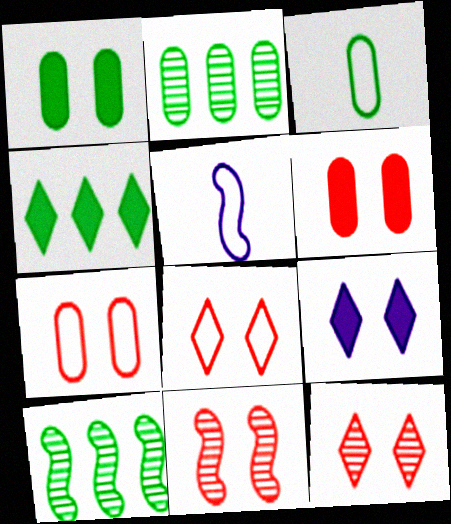[[1, 2, 3], 
[6, 8, 11]]